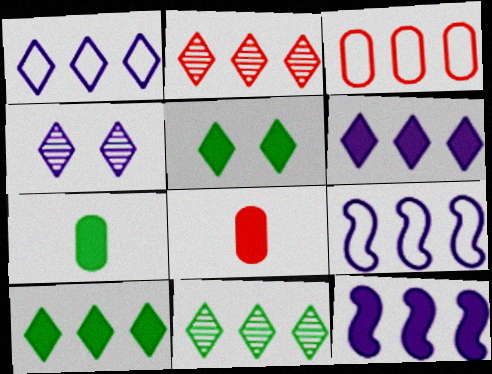[[1, 2, 10], 
[3, 11, 12], 
[5, 8, 12]]